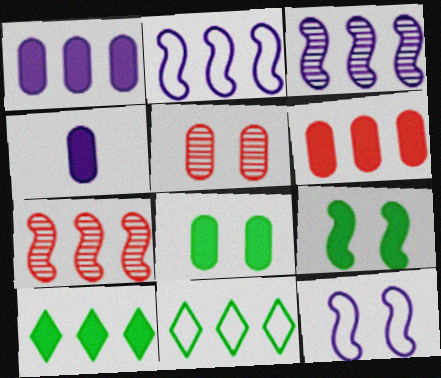[[1, 7, 11], 
[3, 6, 11], 
[4, 6, 8]]